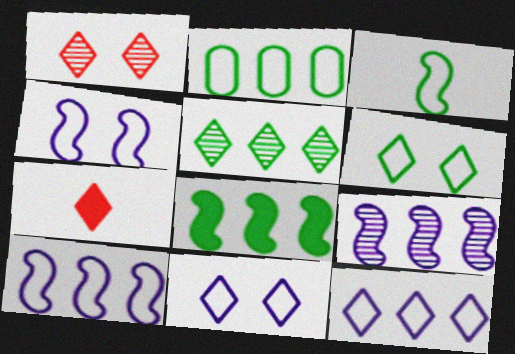[[2, 3, 6], 
[2, 5, 8], 
[5, 7, 11]]